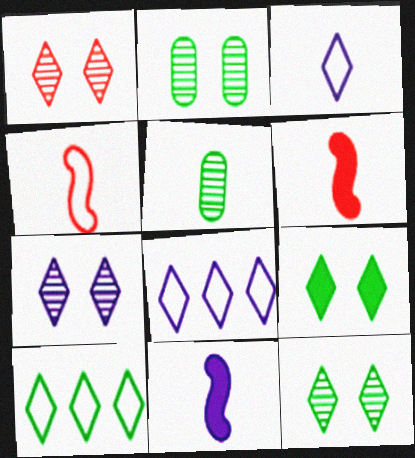[[1, 7, 12], 
[2, 6, 8], 
[3, 5, 6]]